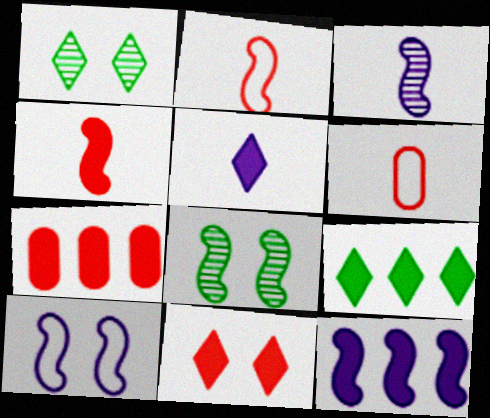[[1, 6, 12], 
[2, 8, 12], 
[3, 10, 12], 
[4, 7, 11], 
[5, 9, 11], 
[7, 9, 12]]